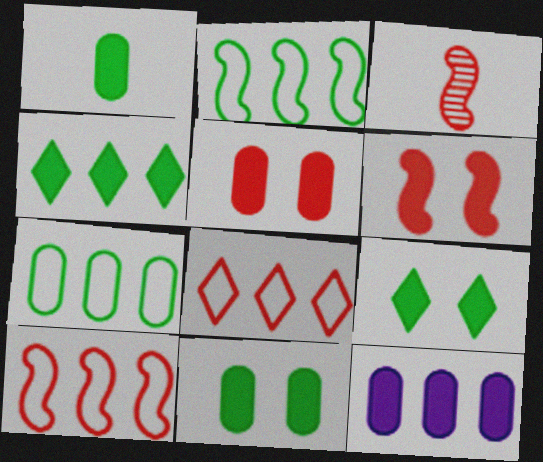[[1, 5, 12], 
[3, 5, 8], 
[3, 6, 10]]